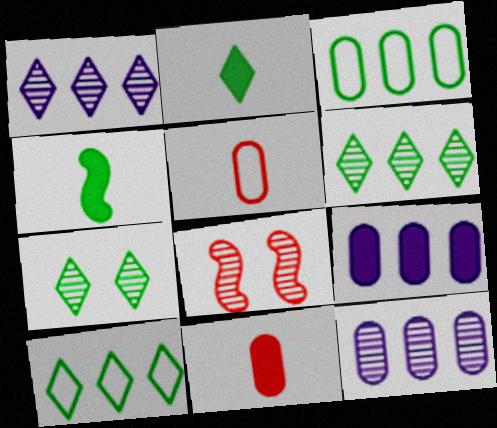[[2, 7, 10], 
[3, 4, 7]]